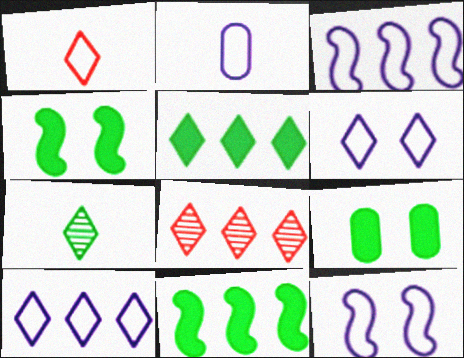[[2, 3, 6], 
[2, 4, 8], 
[2, 10, 12], 
[5, 8, 10]]